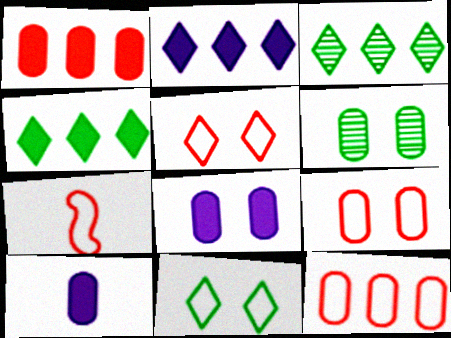[[2, 6, 7], 
[3, 7, 8], 
[5, 7, 12], 
[6, 8, 9], 
[6, 10, 12]]